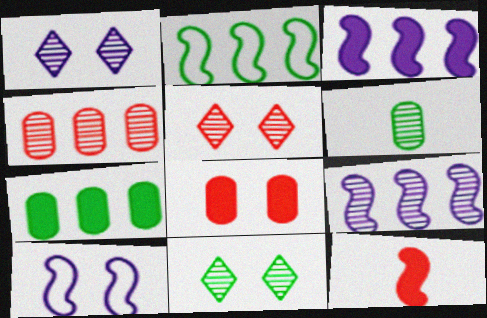[[1, 5, 11], 
[5, 6, 9], 
[8, 10, 11]]